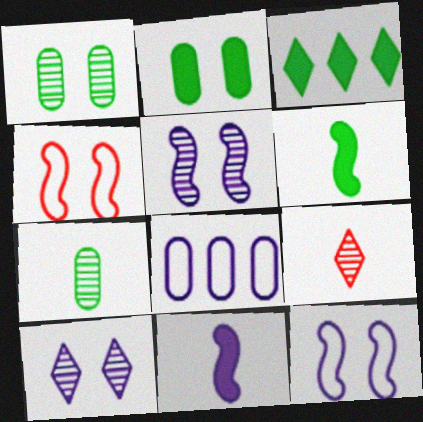[[2, 3, 6], 
[2, 4, 10], 
[8, 10, 11]]